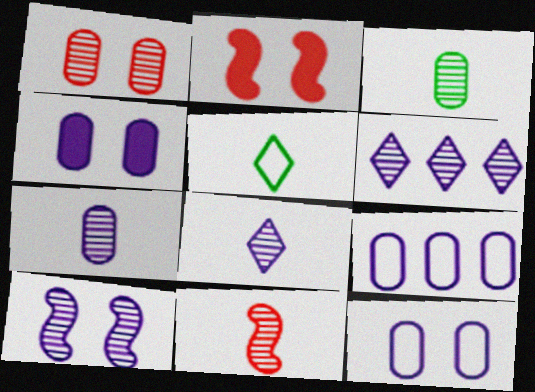[[3, 8, 11], 
[4, 7, 9], 
[6, 7, 10]]